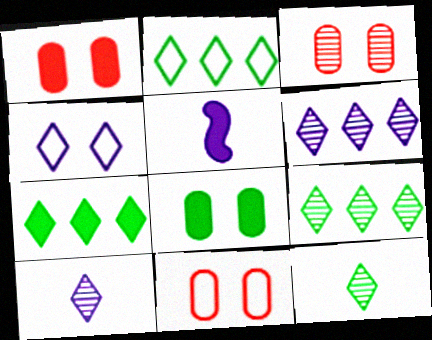[[1, 3, 11], 
[1, 5, 7], 
[2, 3, 5], 
[2, 7, 9], 
[5, 9, 11]]